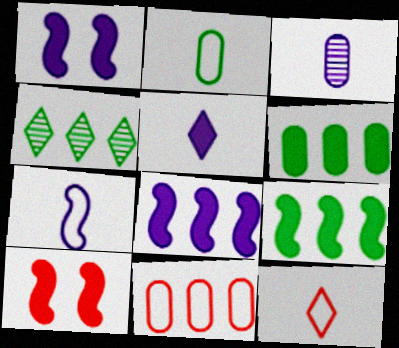[[2, 7, 12], 
[3, 5, 7], 
[4, 8, 11], 
[5, 6, 10]]